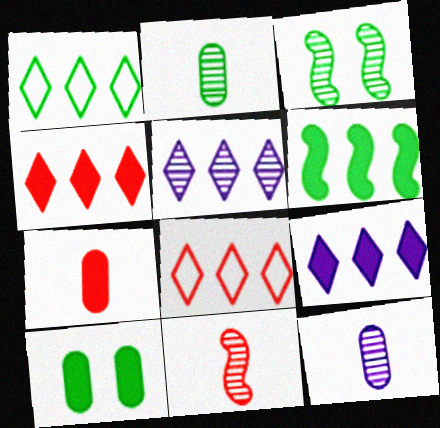[[1, 4, 5]]